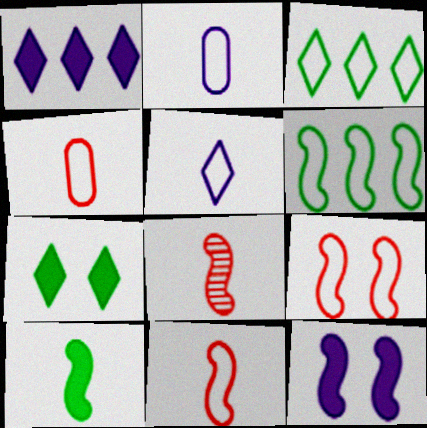[[2, 3, 9], 
[6, 8, 12]]